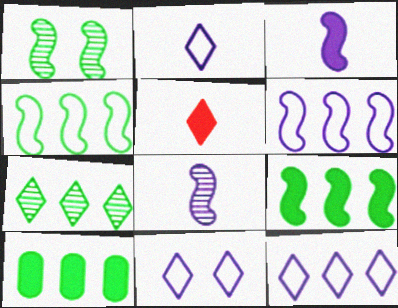[[2, 11, 12], 
[4, 7, 10], 
[5, 7, 11]]